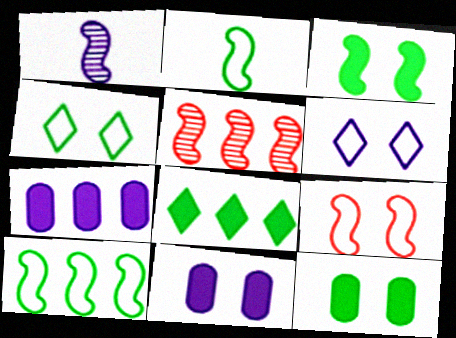[[1, 6, 7]]